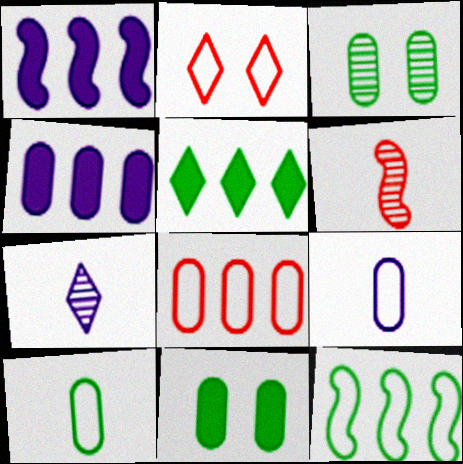[[2, 5, 7], 
[2, 9, 12]]